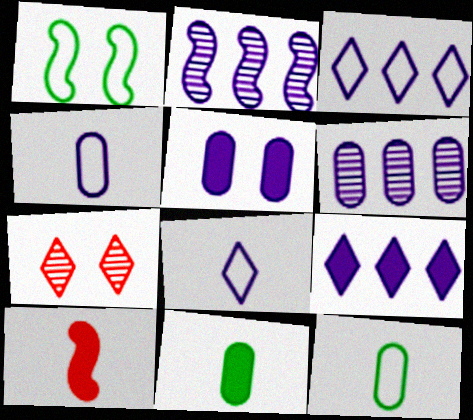[[1, 2, 10], 
[1, 5, 7], 
[2, 5, 8], 
[4, 5, 6]]